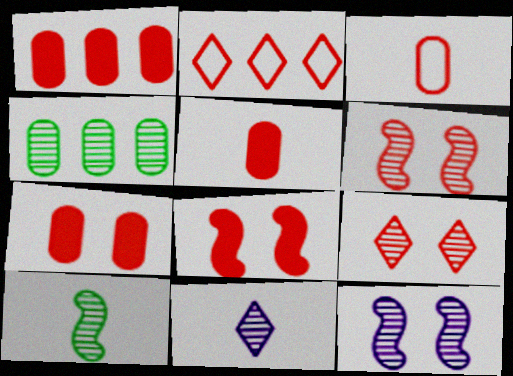[[1, 5, 7], 
[2, 5, 6], 
[4, 6, 11]]